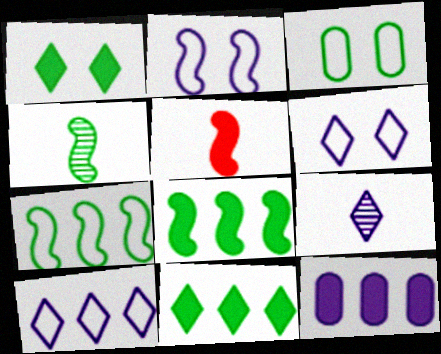[[1, 5, 12], 
[2, 9, 12], 
[3, 4, 11]]